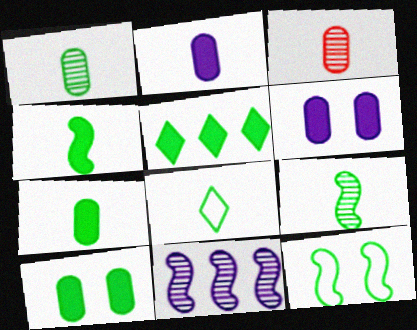[[1, 4, 8], 
[1, 5, 12], 
[4, 5, 10], 
[7, 8, 9]]